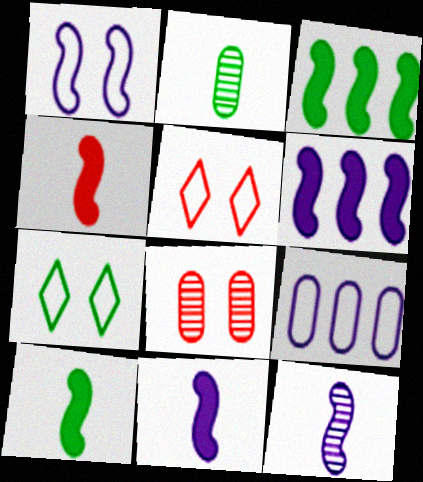[[1, 6, 12], 
[2, 3, 7], 
[2, 5, 6], 
[4, 10, 11]]